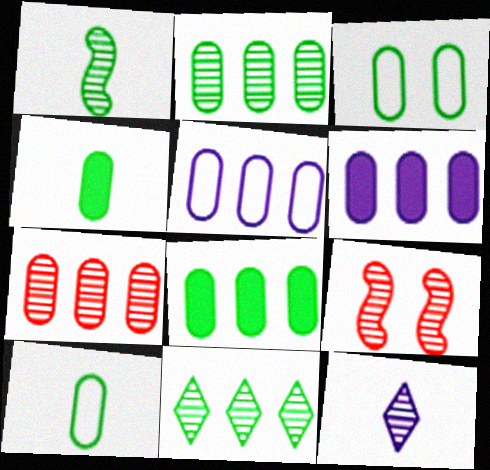[[2, 3, 4], 
[2, 9, 12], 
[5, 7, 8]]